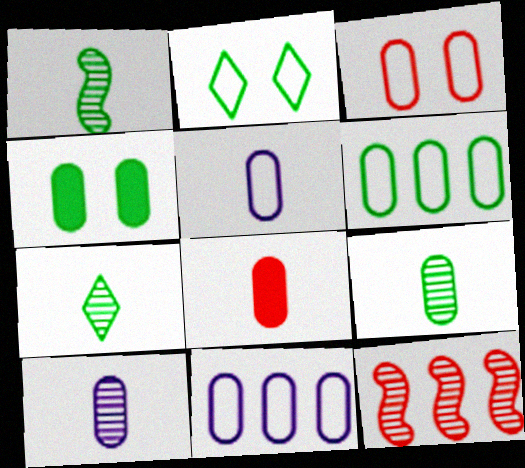[[1, 7, 9], 
[3, 5, 6], 
[4, 6, 9], 
[5, 8, 9]]